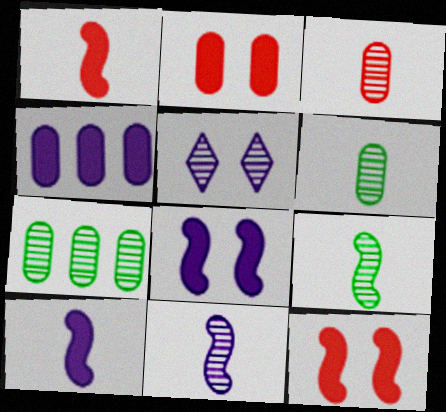[]